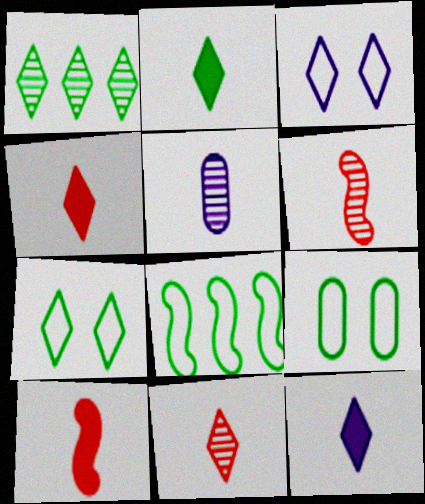[[1, 2, 7], 
[1, 3, 4], 
[2, 4, 12]]